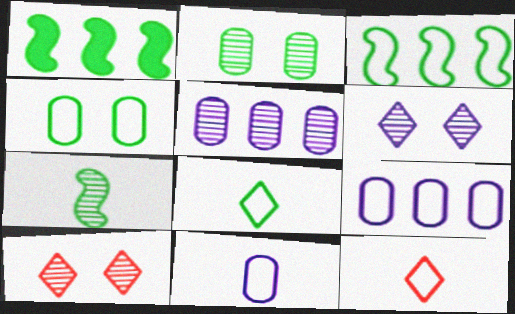[[1, 2, 8], 
[1, 10, 11], 
[3, 4, 8], 
[5, 7, 10]]